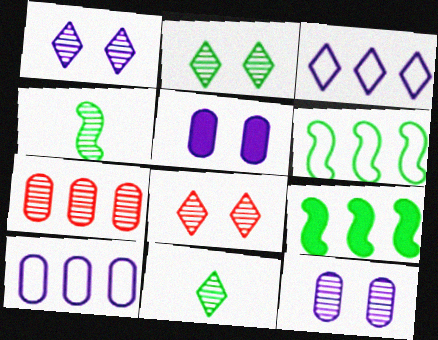[[1, 2, 8], 
[1, 4, 7], 
[3, 7, 9]]